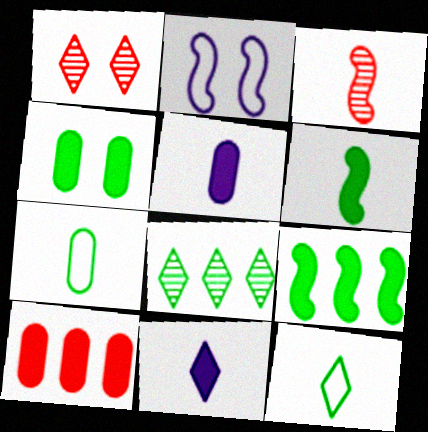[[1, 2, 4], 
[2, 3, 9], 
[3, 5, 12], 
[3, 7, 11], 
[4, 5, 10]]